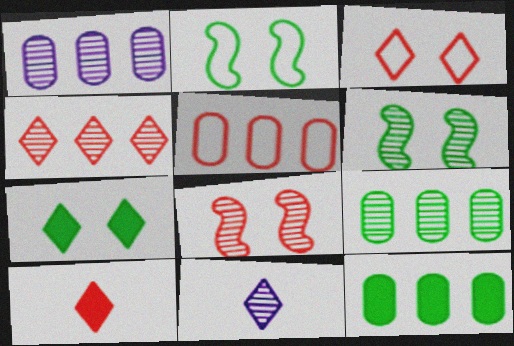[[1, 2, 10], 
[1, 5, 12], 
[3, 4, 10], 
[5, 8, 10], 
[8, 9, 11]]